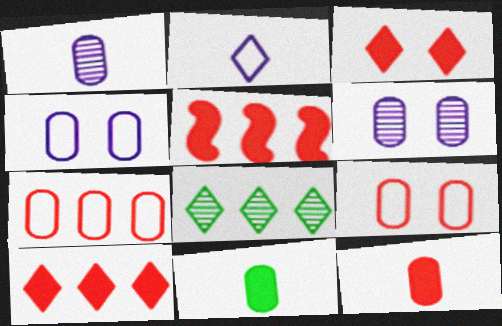[[2, 3, 8], 
[3, 5, 12], 
[6, 7, 11]]